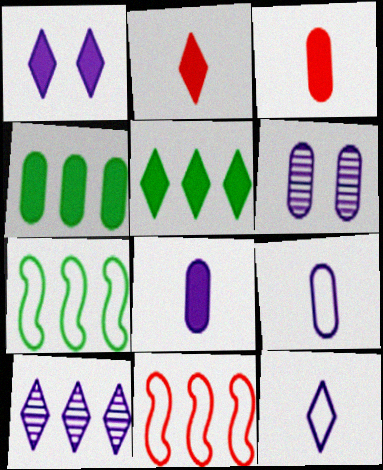[[1, 2, 5], 
[1, 10, 12], 
[2, 6, 7], 
[4, 10, 11]]